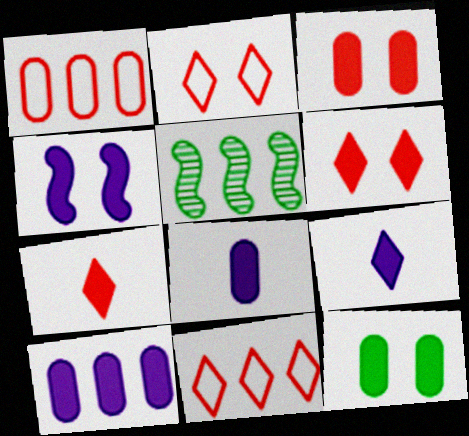[[2, 5, 8], 
[4, 6, 12], 
[4, 9, 10], 
[5, 10, 11]]